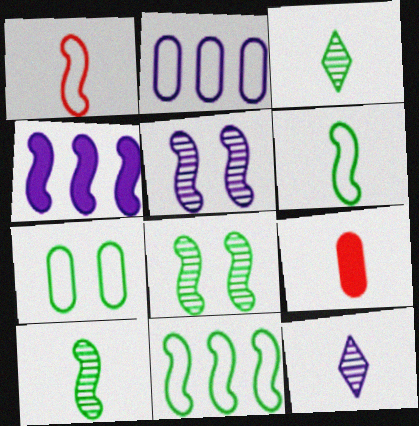[[1, 4, 8], 
[6, 9, 12]]